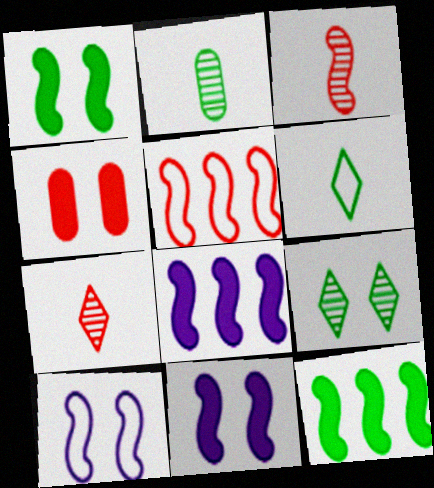[[3, 10, 12], 
[4, 5, 7], 
[4, 9, 10]]